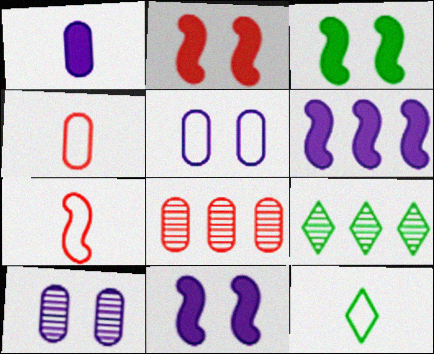[[2, 3, 11], 
[4, 9, 11], 
[8, 11, 12]]